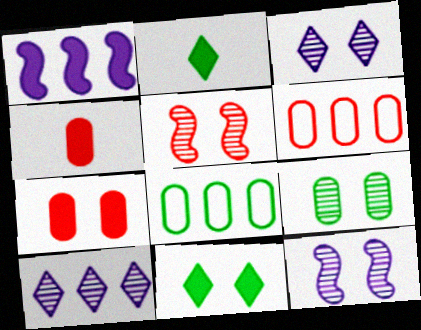[[1, 2, 7], 
[1, 4, 11], 
[2, 6, 12], 
[3, 5, 9]]